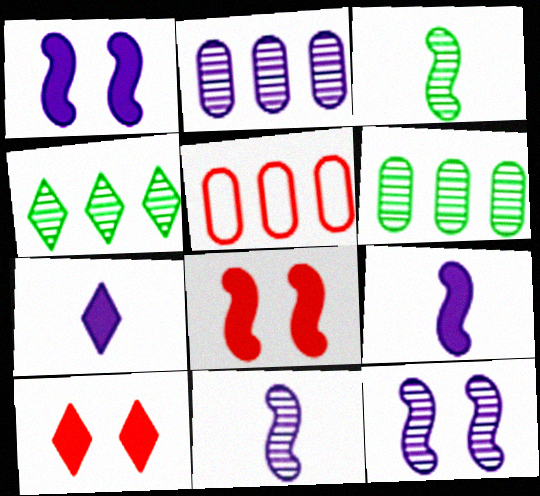[]